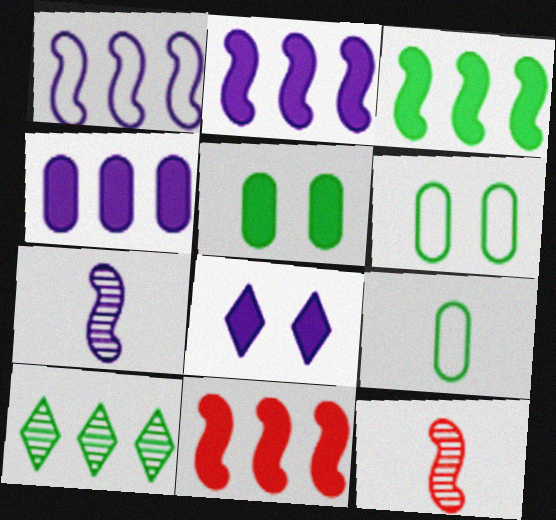[[2, 3, 11]]